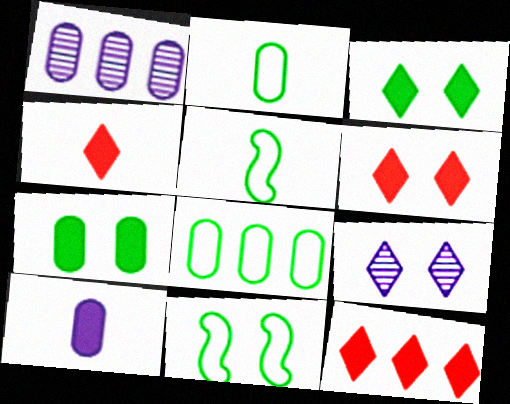[[1, 4, 11], 
[1, 5, 6], 
[4, 6, 12]]